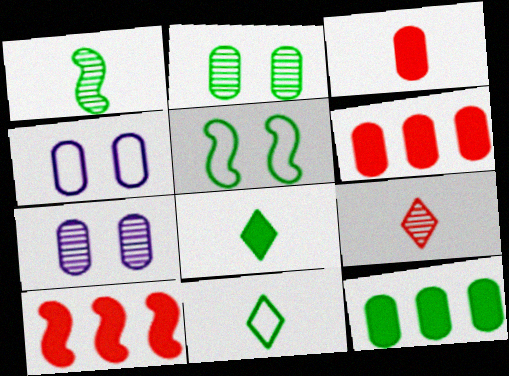[[7, 10, 11]]